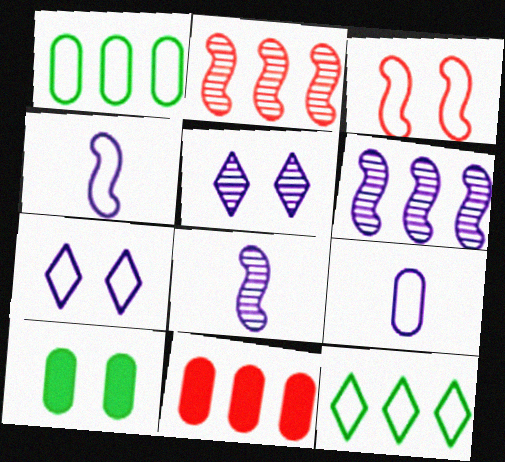[[3, 5, 10], 
[3, 9, 12], 
[6, 11, 12]]